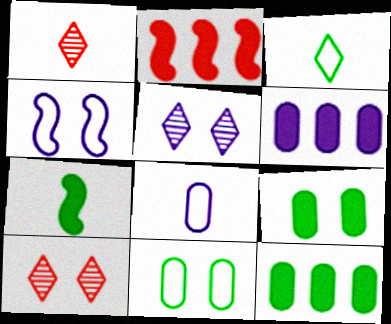[[1, 4, 12], 
[1, 7, 8], 
[4, 9, 10]]